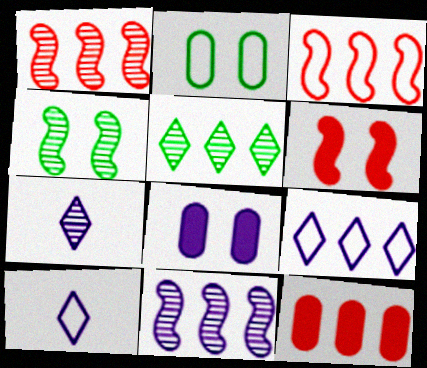[[2, 3, 10], 
[4, 10, 12], 
[8, 10, 11]]